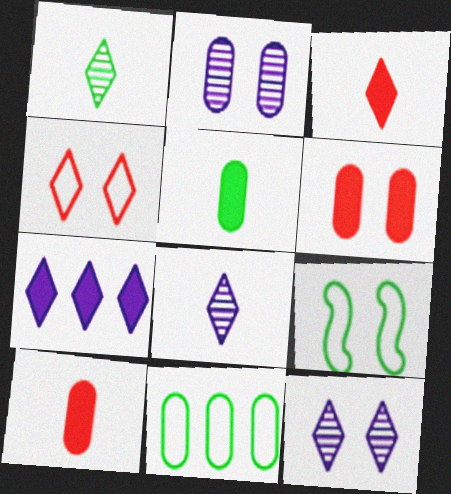[[1, 4, 7], 
[2, 10, 11], 
[6, 9, 12]]